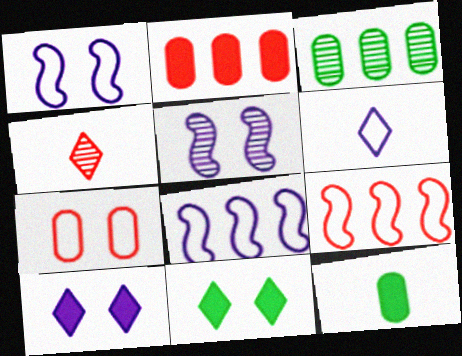[[3, 4, 5], 
[5, 7, 11]]